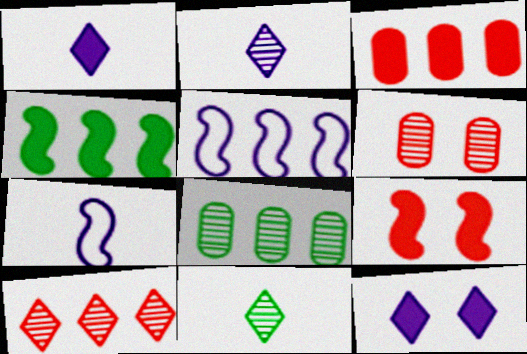[]